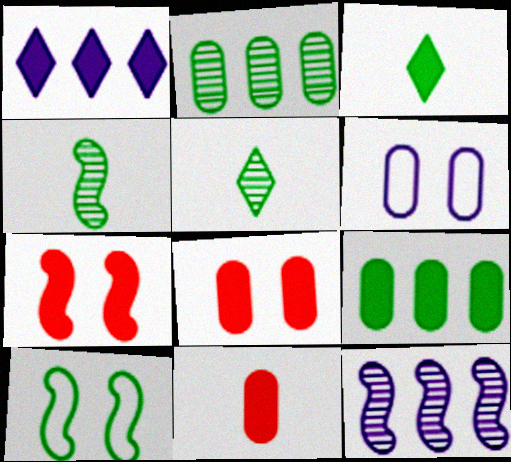[[2, 3, 10], 
[2, 6, 11], 
[5, 9, 10]]